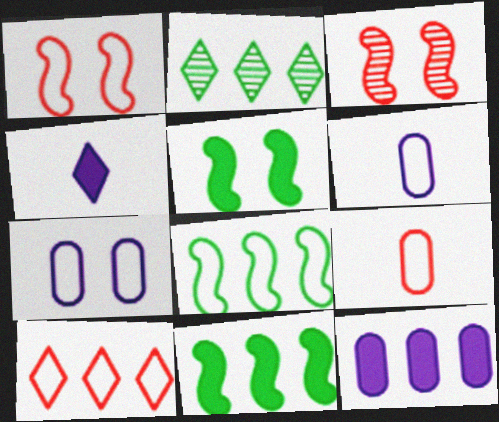[[1, 9, 10]]